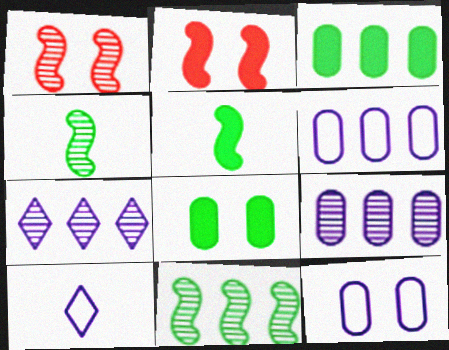[[1, 3, 10]]